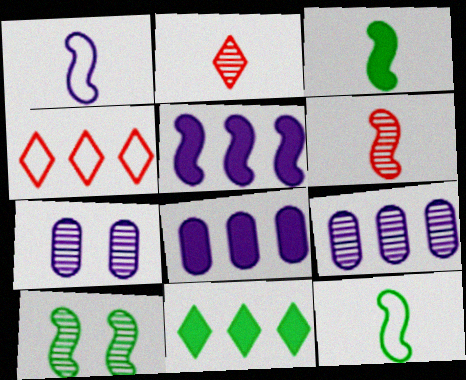[[1, 3, 6], 
[2, 9, 10], 
[3, 4, 7]]